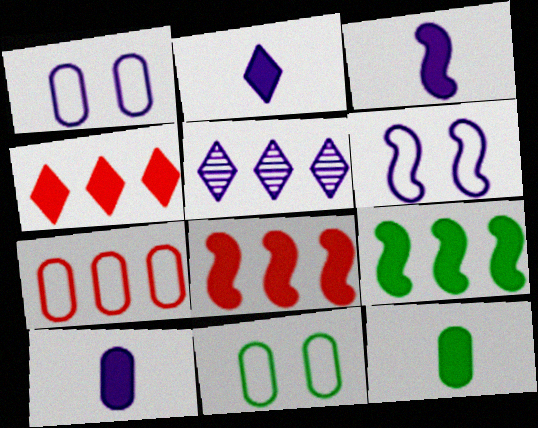[[1, 3, 5], 
[2, 3, 10], 
[5, 6, 10], 
[5, 7, 9]]